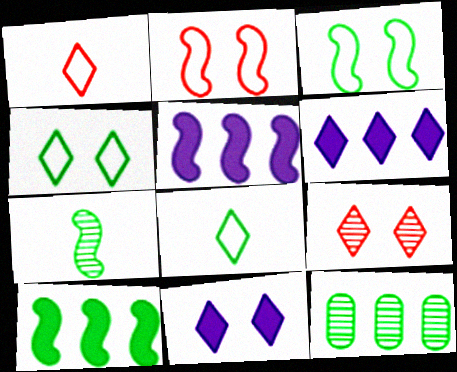[[2, 5, 7], 
[3, 7, 10], 
[4, 9, 11], 
[6, 8, 9]]